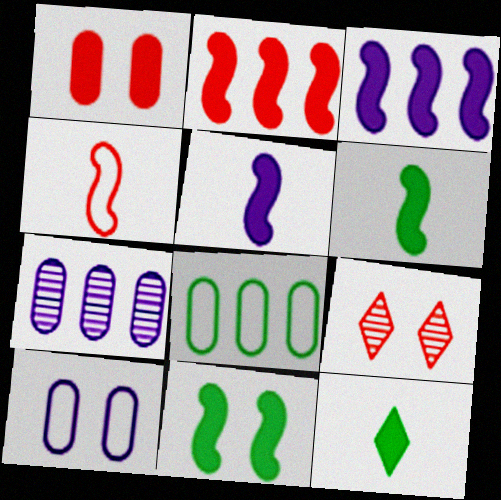[[1, 3, 12], 
[2, 5, 11], 
[5, 8, 9], 
[9, 10, 11]]